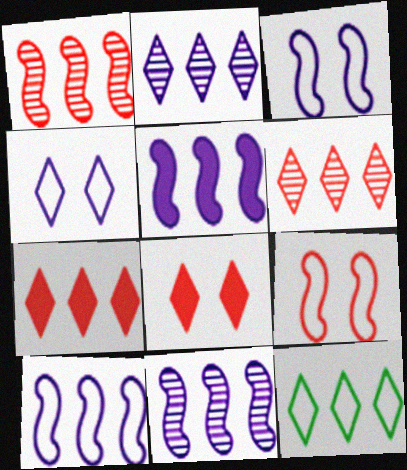[[2, 7, 12], 
[5, 10, 11]]